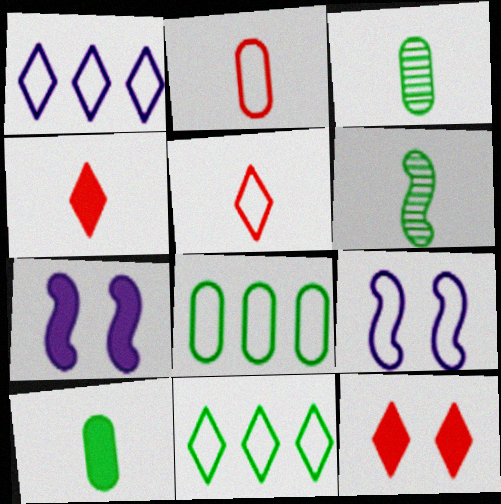[[2, 9, 11], 
[5, 8, 9]]